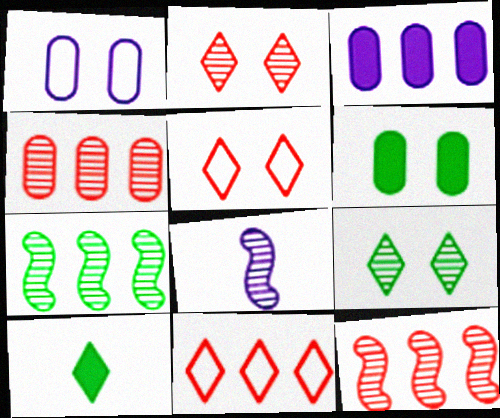[[1, 10, 12], 
[3, 7, 11], 
[4, 8, 9], 
[6, 8, 11]]